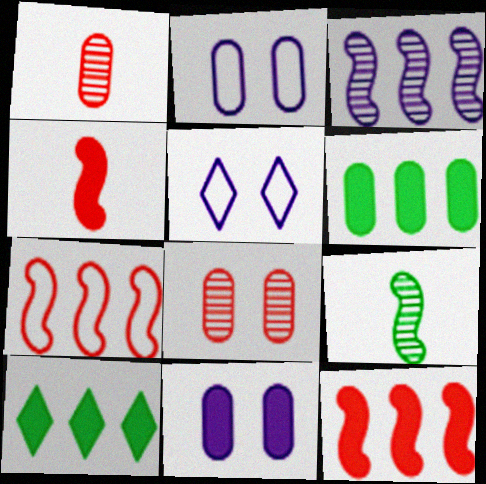[[1, 2, 6], 
[4, 10, 11]]